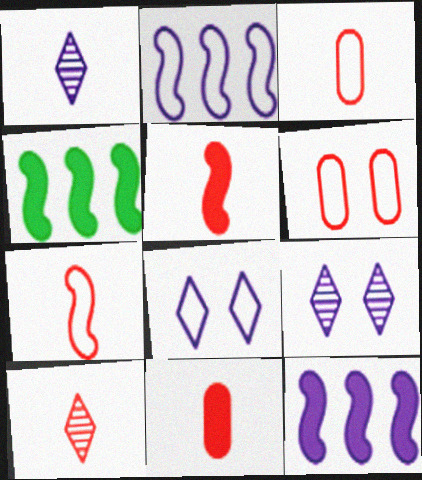[[1, 4, 6], 
[3, 4, 9], 
[3, 5, 10], 
[7, 10, 11]]